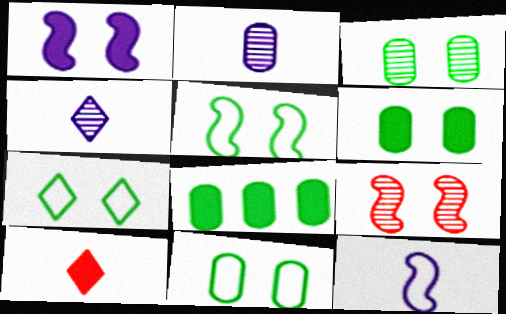[[1, 5, 9], 
[1, 8, 10], 
[3, 6, 11], 
[5, 7, 11]]